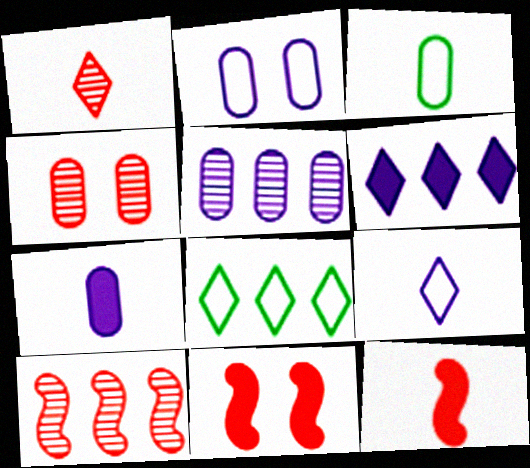[[1, 4, 10], 
[2, 5, 7]]